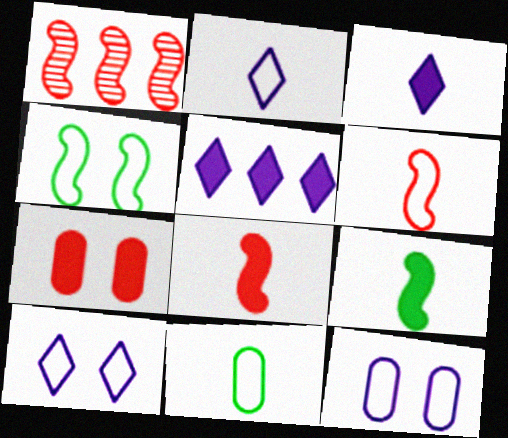[[2, 6, 11], 
[5, 7, 9]]